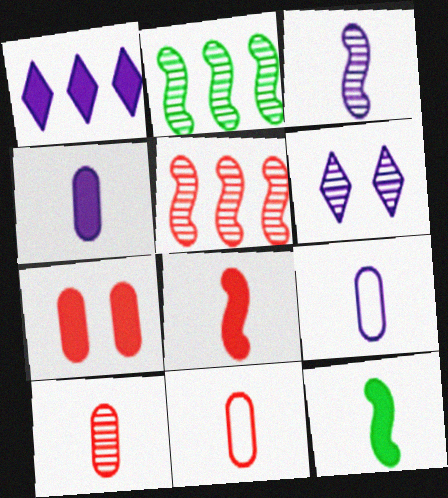[[1, 7, 12], 
[2, 6, 10]]